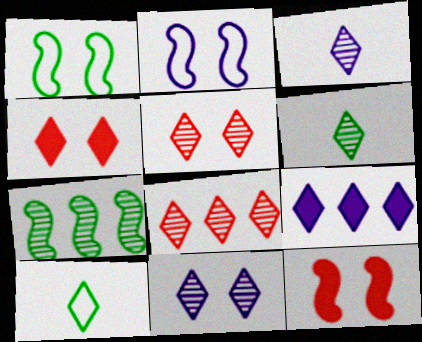[[5, 9, 10], 
[6, 8, 11]]